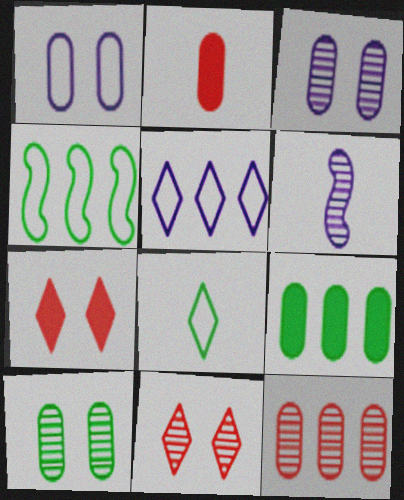[[2, 6, 8]]